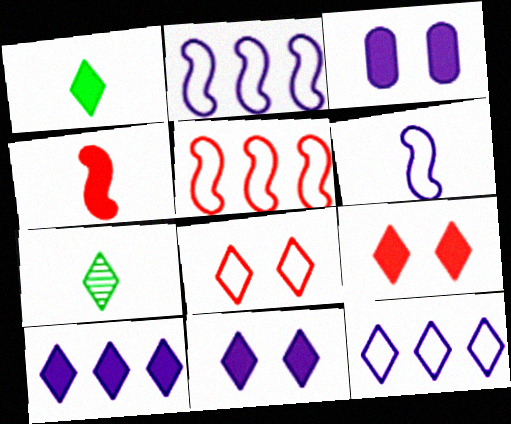[[1, 9, 10], 
[3, 5, 7], 
[7, 8, 10], 
[7, 9, 12]]